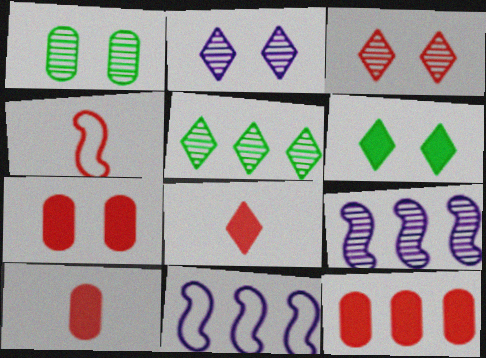[[1, 8, 11], 
[3, 4, 12], 
[5, 11, 12], 
[7, 10, 12]]